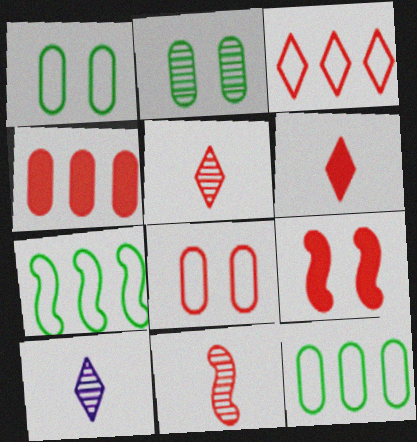[[4, 6, 9], 
[9, 10, 12]]